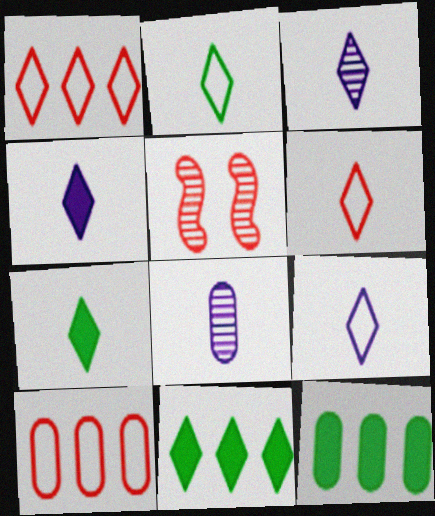[[2, 6, 9], 
[3, 4, 9], 
[3, 6, 7], 
[5, 9, 12]]